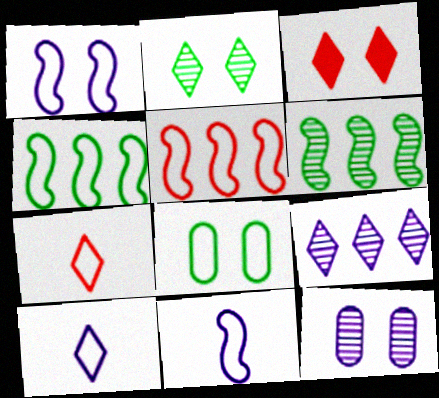[[5, 8, 10]]